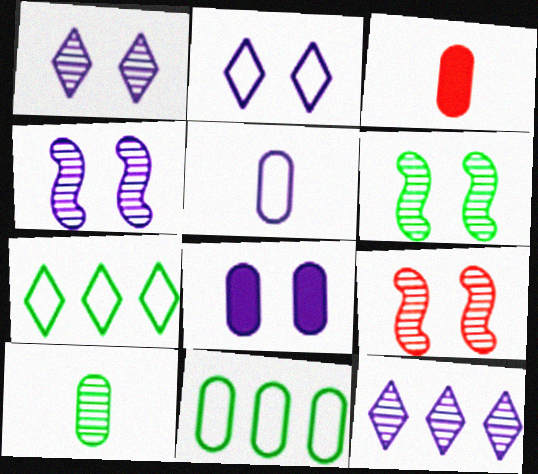[[2, 4, 8], 
[3, 4, 7], 
[3, 5, 10], 
[4, 6, 9], 
[9, 10, 12]]